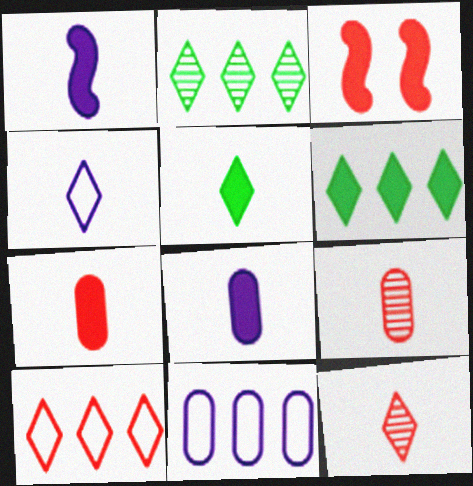[[1, 5, 7], 
[3, 6, 8], 
[3, 9, 10], 
[4, 5, 12]]